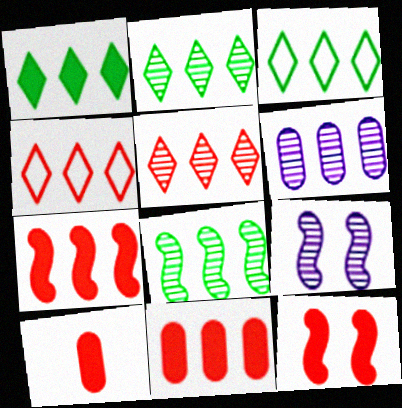[[1, 2, 3], 
[3, 6, 7], 
[3, 9, 10], 
[5, 6, 8]]